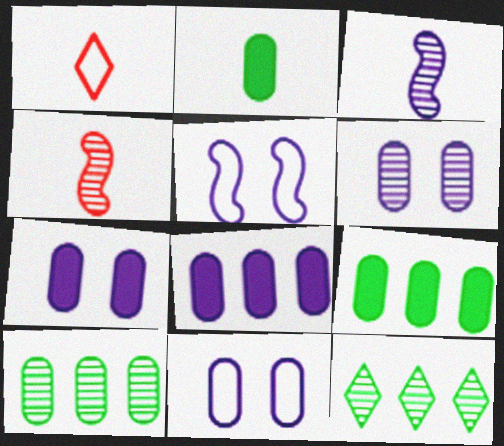[[1, 2, 3], 
[4, 6, 12], 
[6, 7, 11]]